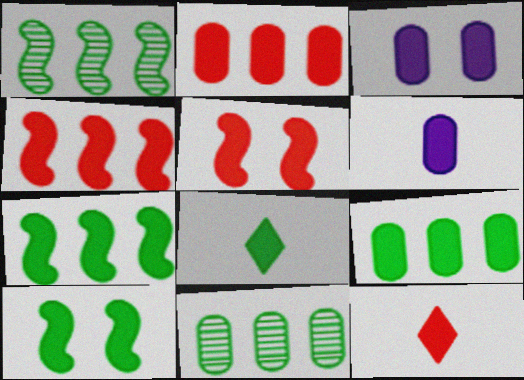[[2, 5, 12], 
[3, 4, 8], 
[3, 7, 12], 
[8, 9, 10]]